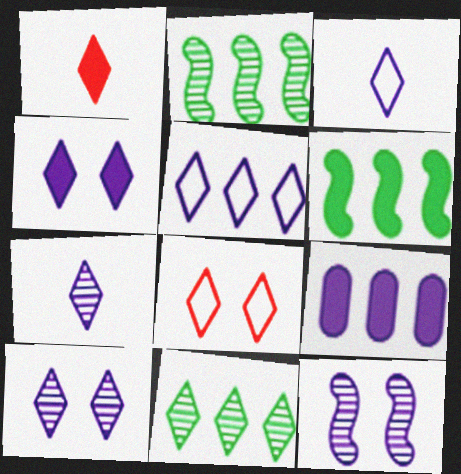[[3, 9, 12], 
[4, 5, 7]]